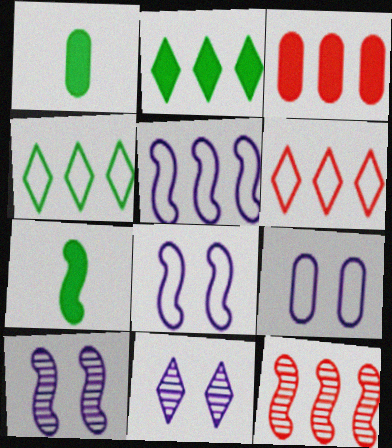[[1, 6, 10], 
[3, 6, 12], 
[7, 8, 12]]